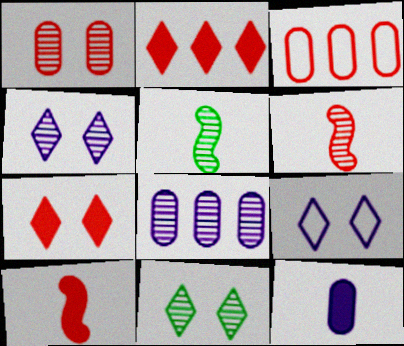[[3, 6, 7], 
[6, 8, 11], 
[7, 9, 11]]